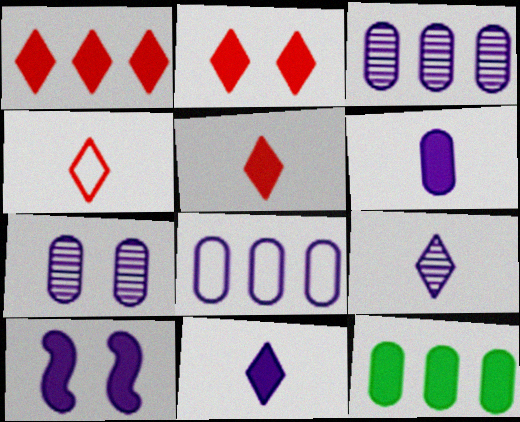[[1, 2, 5], 
[5, 10, 12], 
[6, 7, 8], 
[8, 9, 10]]